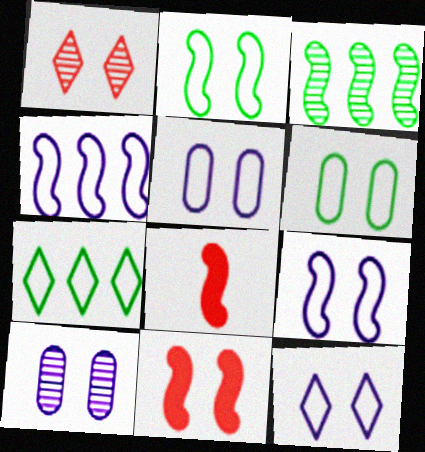[[3, 8, 9], 
[5, 9, 12], 
[7, 8, 10]]